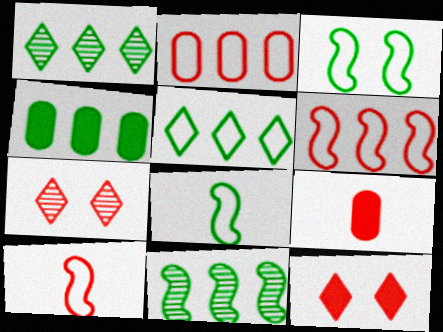[[4, 5, 11], 
[6, 7, 9]]